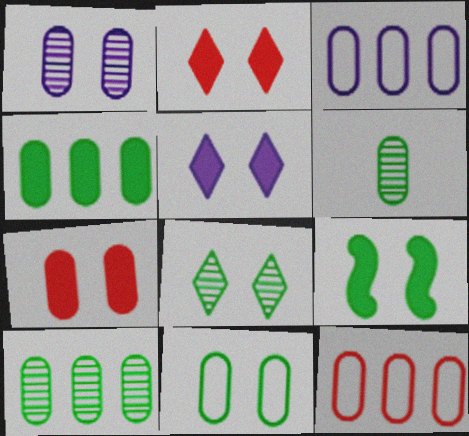[[1, 7, 11], 
[3, 6, 7], 
[4, 6, 11], 
[5, 7, 9], 
[8, 9, 11]]